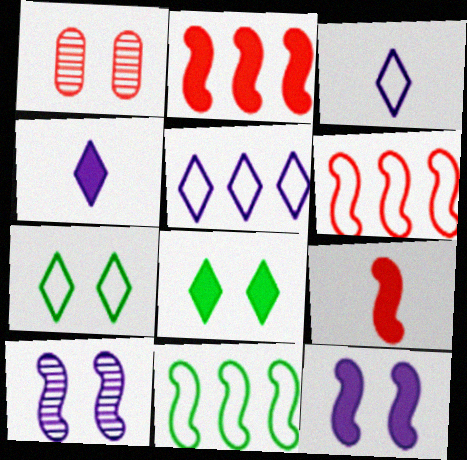[[1, 4, 11], 
[1, 7, 12], 
[9, 10, 11]]